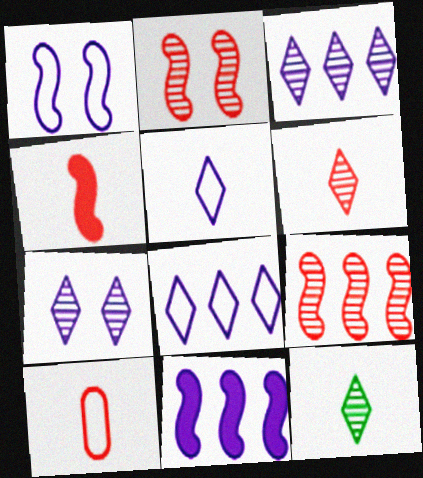[[4, 6, 10]]